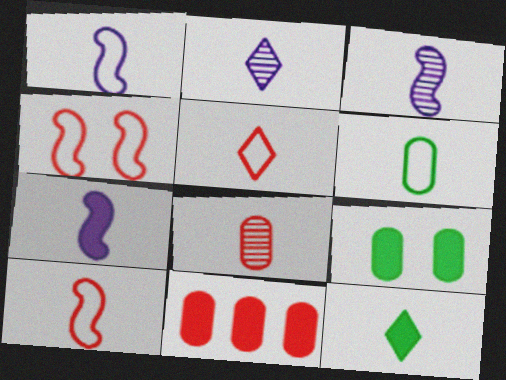[[1, 3, 7], 
[1, 5, 6], 
[1, 8, 12], 
[2, 5, 12]]